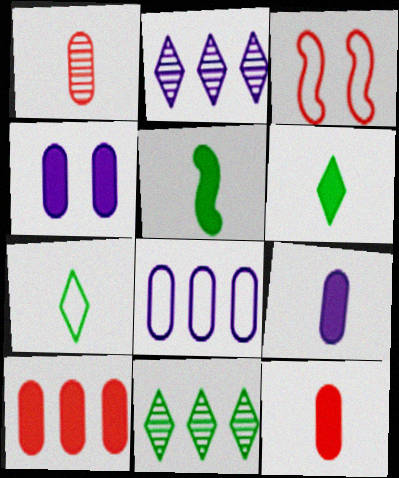[[3, 7, 8], 
[3, 9, 11]]